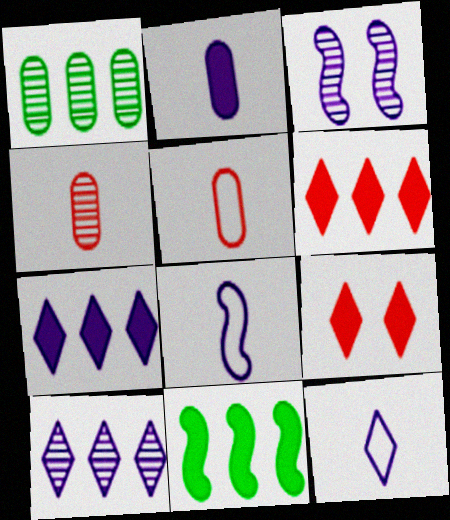[[1, 8, 9], 
[2, 9, 11]]